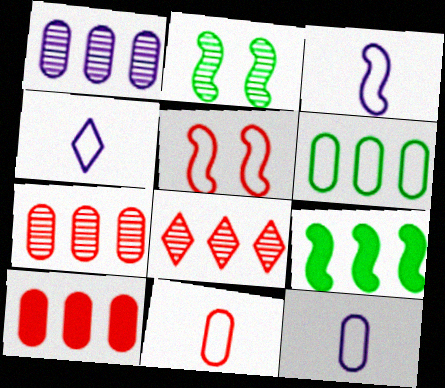[[1, 6, 10], 
[2, 4, 10], 
[3, 4, 12], 
[4, 5, 6]]